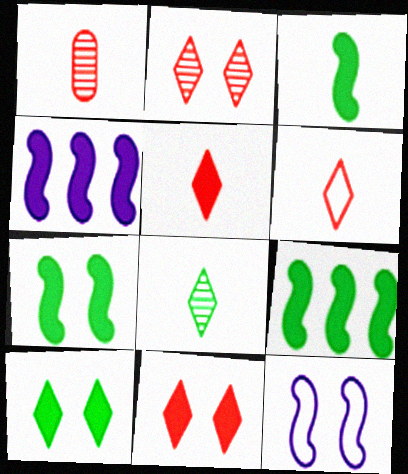[[3, 7, 9]]